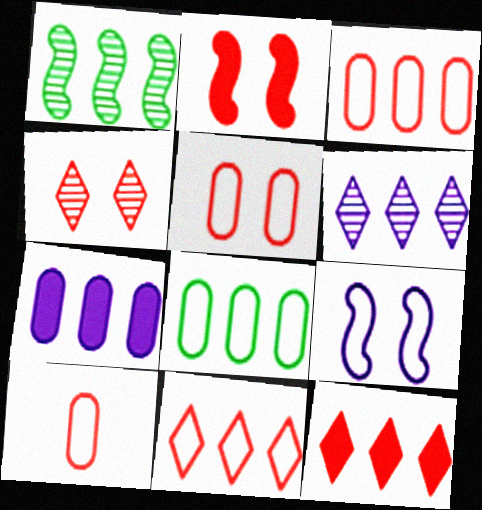[[1, 7, 11], 
[2, 4, 5], 
[3, 5, 10]]